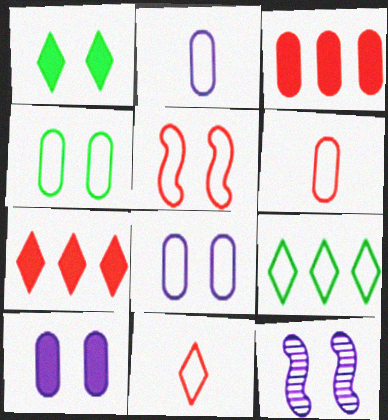[[2, 5, 9]]